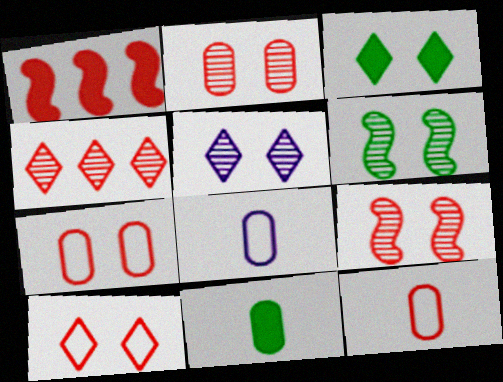[[2, 5, 6], 
[3, 5, 10]]